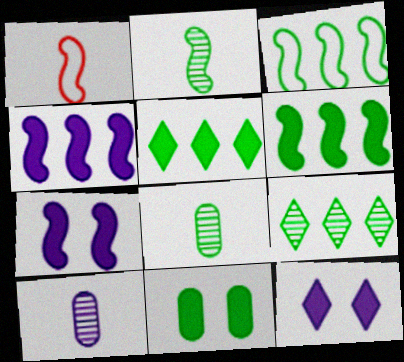[]